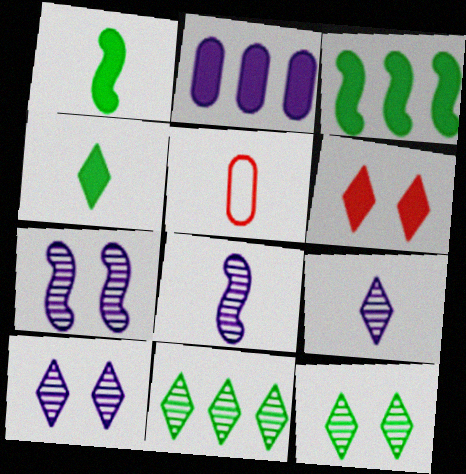[[1, 2, 6], 
[1, 5, 9], 
[3, 5, 10], 
[4, 5, 8]]